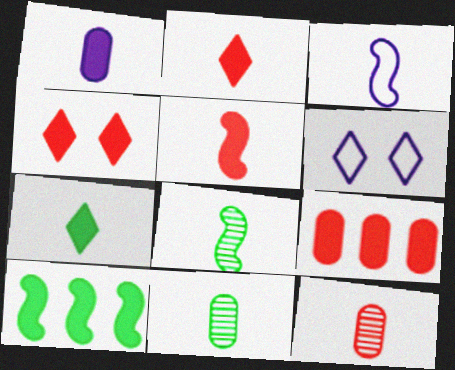[[1, 4, 10], 
[1, 5, 7], 
[2, 3, 11], 
[3, 5, 8], 
[3, 7, 12], 
[4, 5, 9], 
[6, 8, 9], 
[6, 10, 12]]